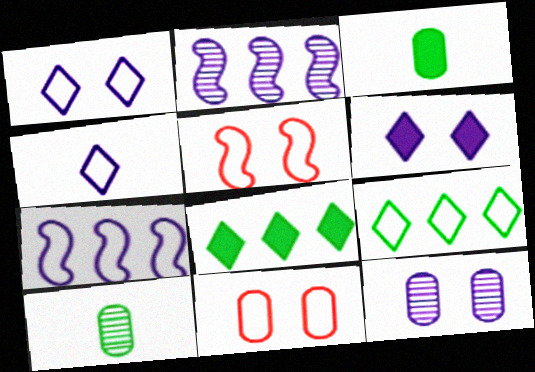[]